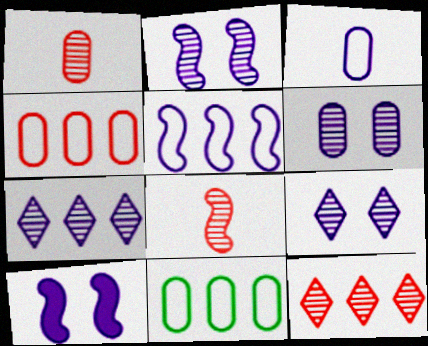[[2, 6, 9], 
[3, 7, 10]]